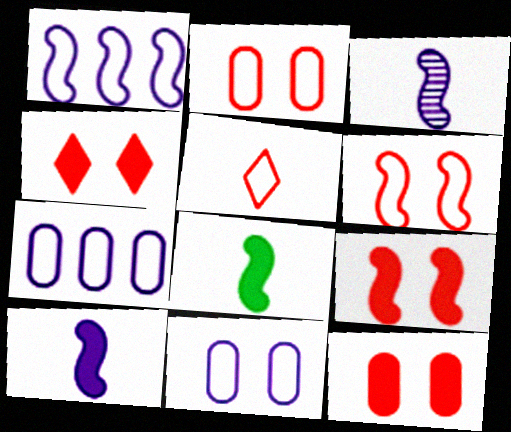[[4, 9, 12]]